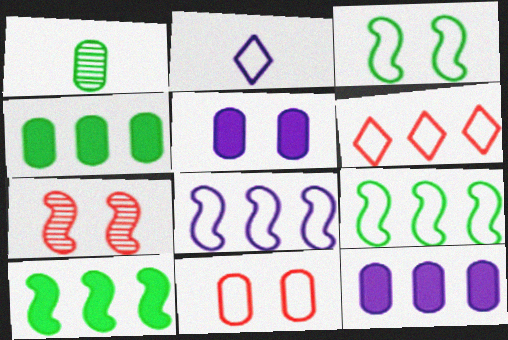[[1, 11, 12], 
[2, 4, 7], 
[2, 9, 11]]